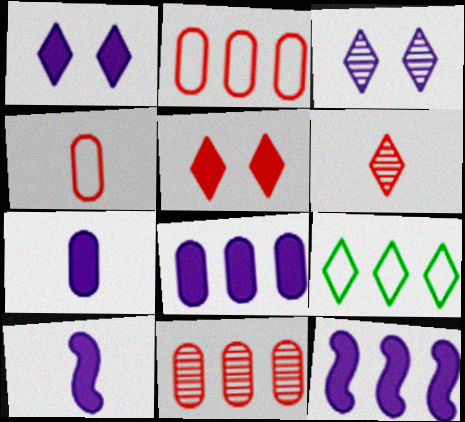[[1, 6, 9], 
[1, 7, 12], 
[1, 8, 10], 
[9, 11, 12]]